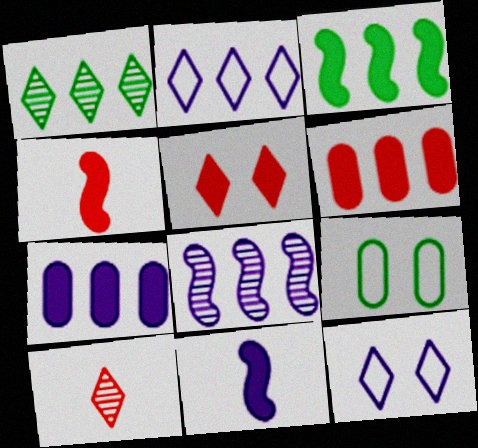[[2, 7, 8], 
[4, 5, 6]]